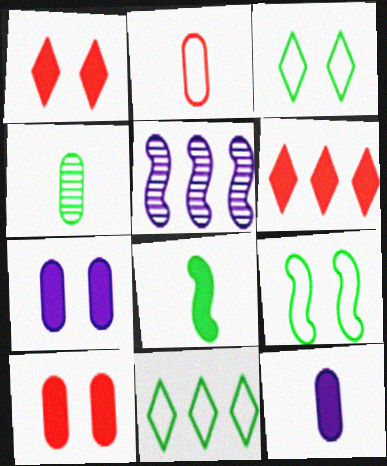[[2, 4, 12], 
[6, 7, 8]]